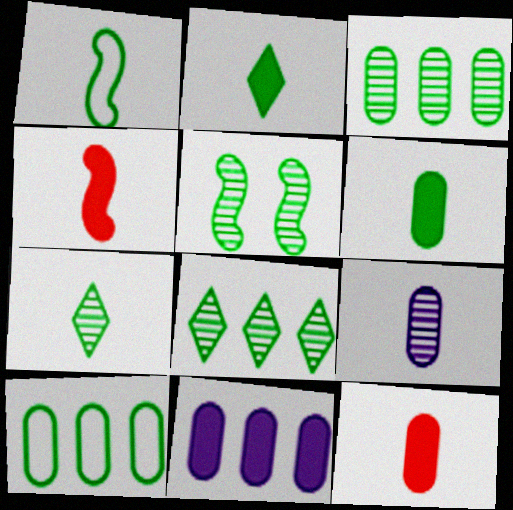[[1, 6, 7], 
[2, 5, 10], 
[3, 5, 7]]